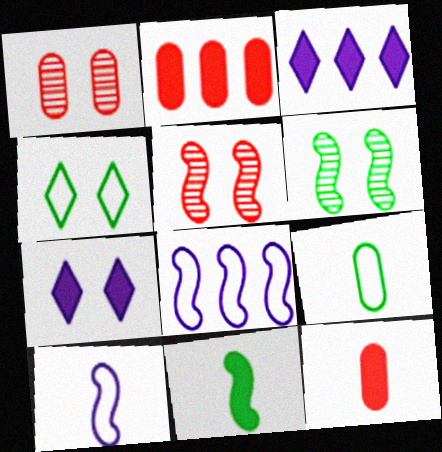[[2, 7, 11], 
[3, 5, 9], 
[5, 8, 11]]